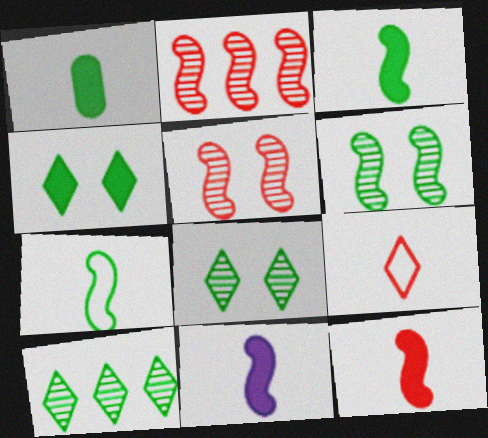[[3, 11, 12]]